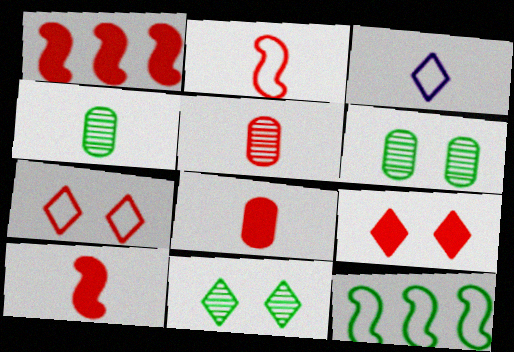[[1, 3, 6], 
[1, 5, 7], 
[1, 8, 9], 
[3, 4, 10]]